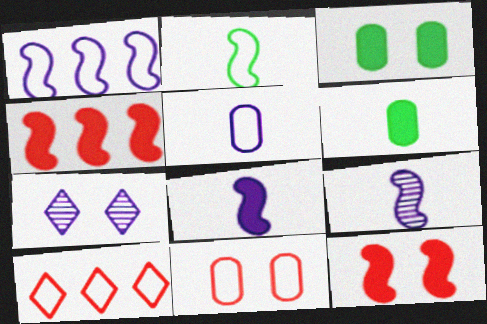[[3, 9, 10]]